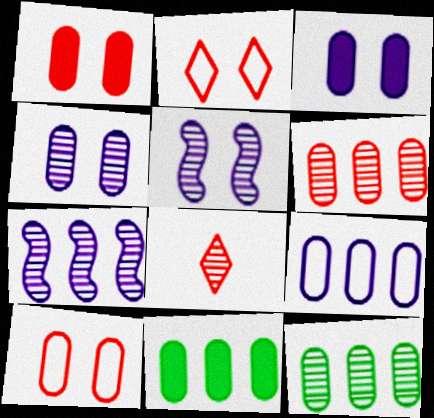[[5, 8, 12], 
[6, 9, 11]]